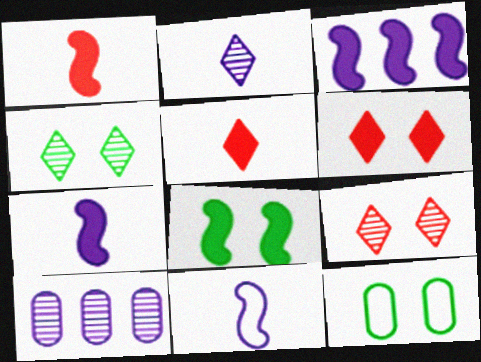[[1, 3, 8], 
[4, 8, 12]]